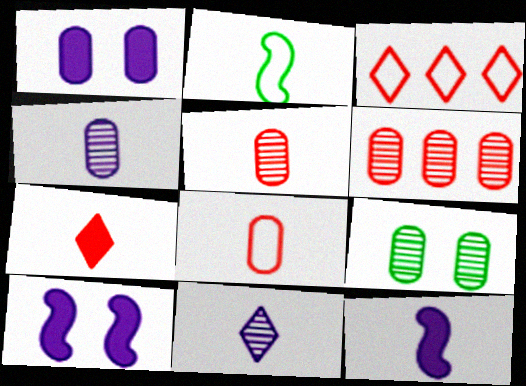[[2, 4, 7], 
[3, 9, 12], 
[4, 6, 9]]